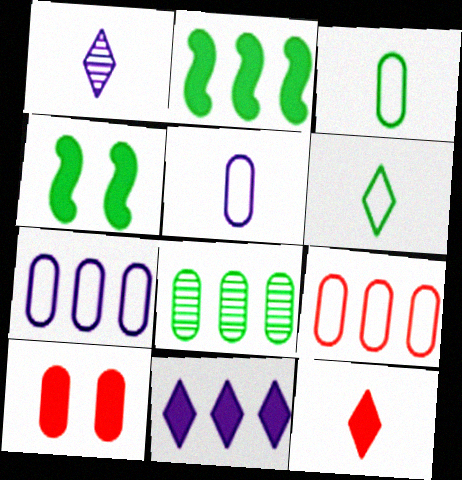[[1, 4, 9], 
[1, 6, 12], 
[4, 6, 8], 
[5, 8, 10]]